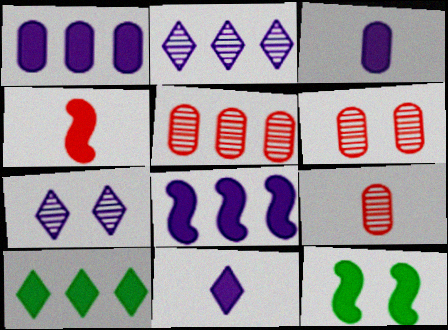[[4, 8, 12], 
[5, 6, 9]]